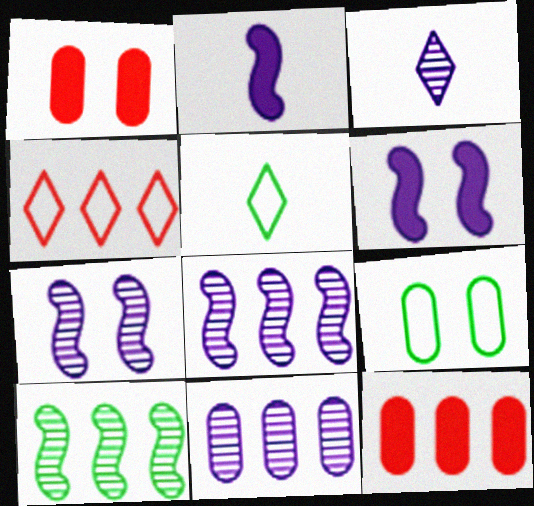[[1, 5, 8], 
[3, 7, 11], 
[5, 7, 12]]